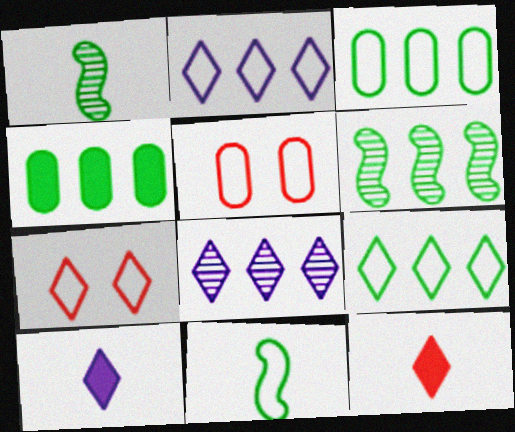[[2, 5, 11], 
[4, 6, 9], 
[5, 6, 10]]